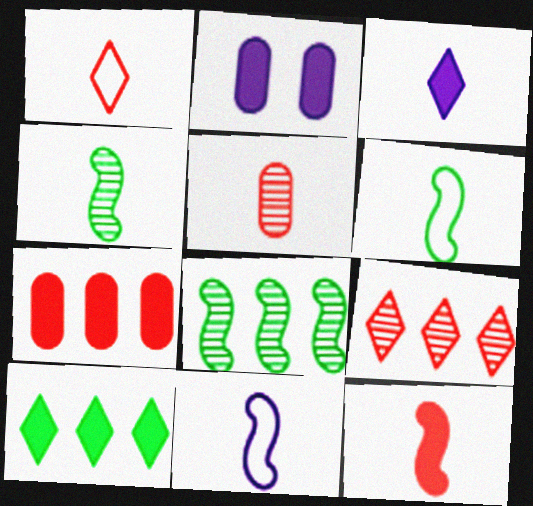[[1, 2, 8], 
[1, 5, 12], 
[2, 6, 9], 
[2, 10, 12], 
[3, 5, 6], 
[4, 11, 12]]